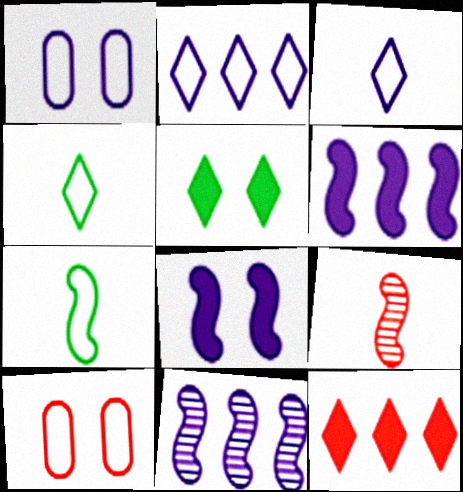[[2, 7, 10], 
[9, 10, 12]]